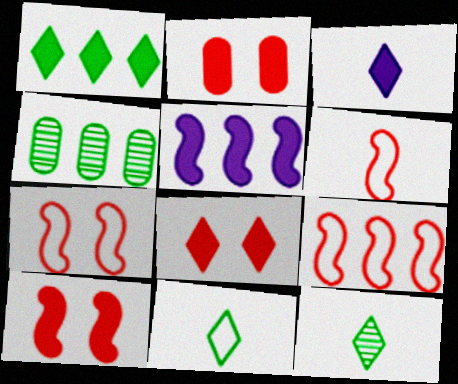[[1, 3, 8], 
[2, 8, 10], 
[3, 4, 7], 
[6, 7, 9]]